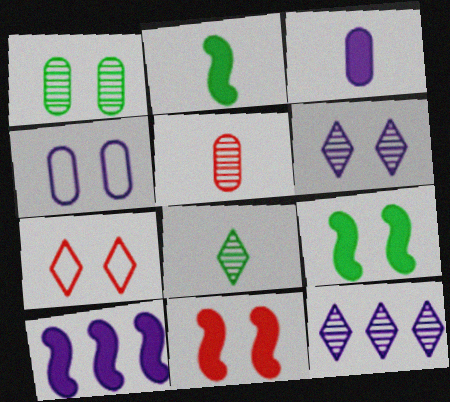[[2, 10, 11]]